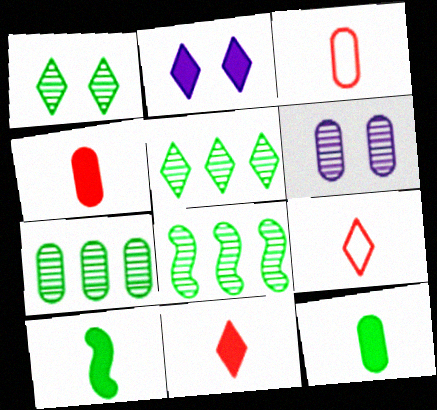[[2, 3, 8], 
[2, 5, 9], 
[5, 7, 8]]